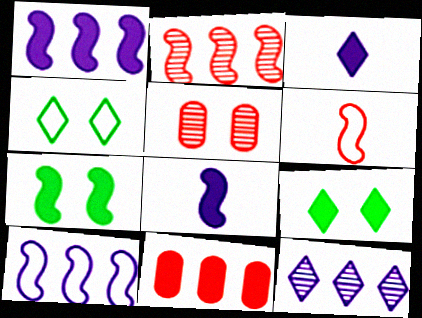[[3, 7, 11], 
[8, 9, 11]]